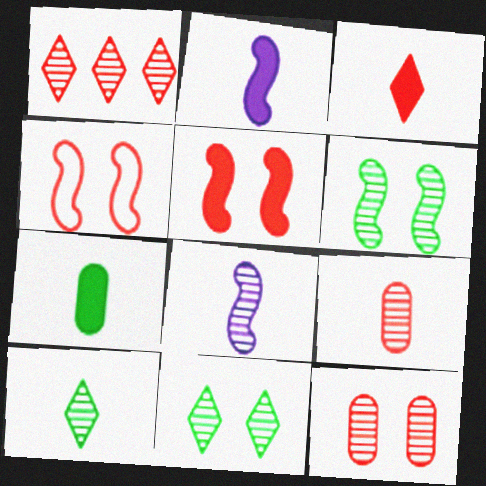[[2, 3, 7], 
[8, 9, 10]]